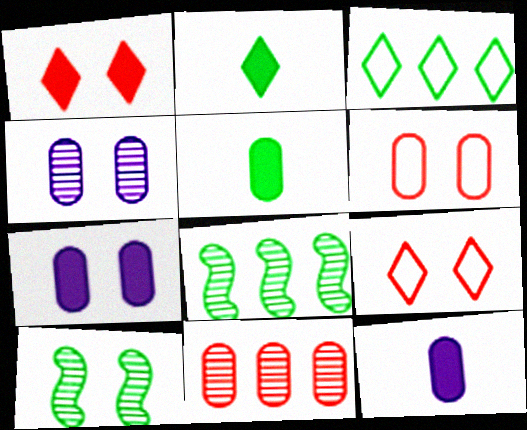[[3, 5, 10], 
[7, 9, 10], 
[8, 9, 12]]